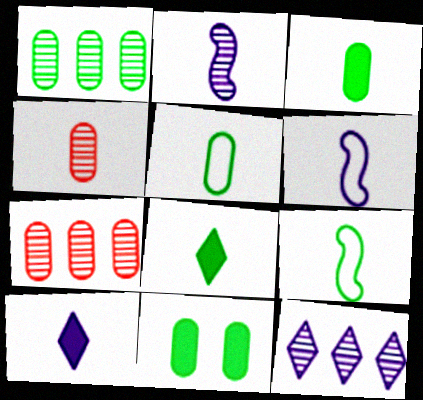[[1, 5, 11], 
[4, 6, 8], 
[4, 9, 10]]